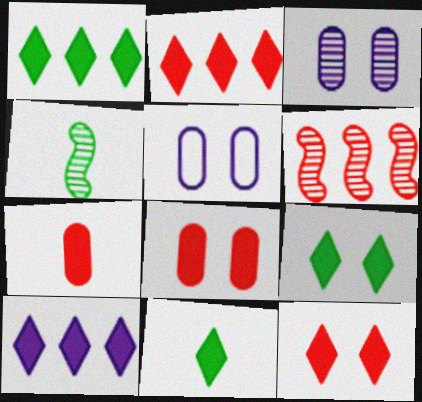[[1, 2, 10], 
[1, 9, 11], 
[2, 4, 5], 
[5, 6, 11], 
[10, 11, 12]]